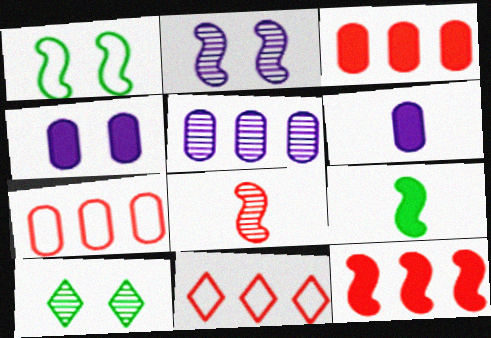[[5, 8, 10]]